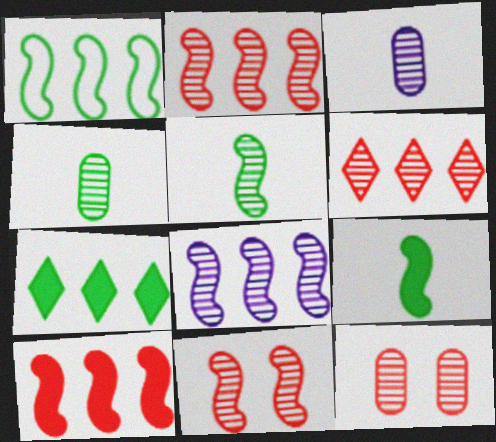[[1, 8, 10], 
[5, 8, 11]]